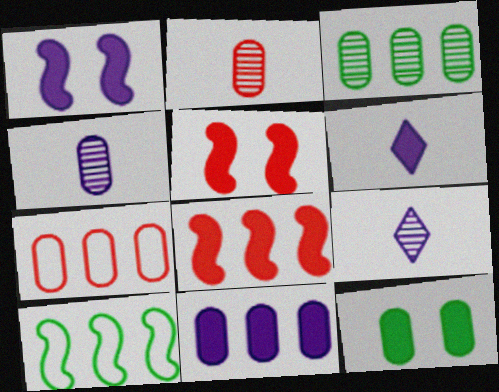[[1, 6, 11], 
[3, 7, 11], 
[4, 7, 12], 
[6, 8, 12]]